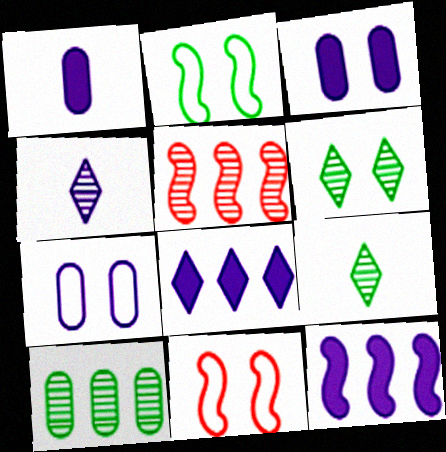[[3, 6, 11], 
[4, 7, 12]]